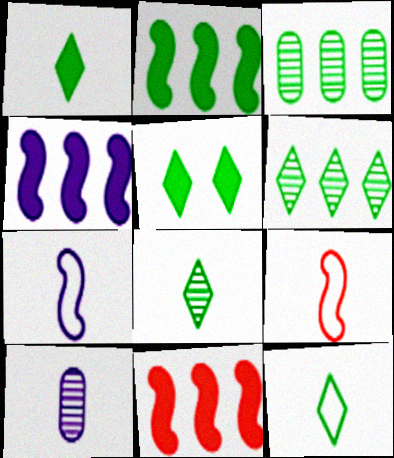[[1, 8, 12], 
[1, 9, 10], 
[2, 4, 11], 
[5, 6, 12]]